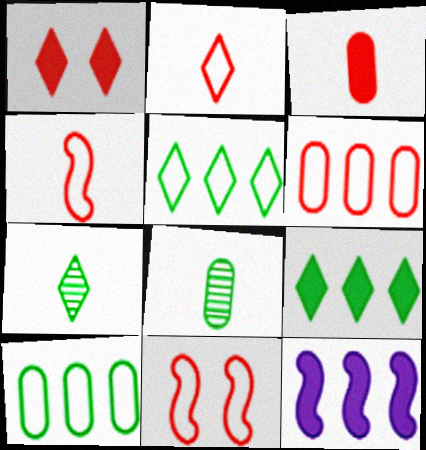[[2, 6, 11]]